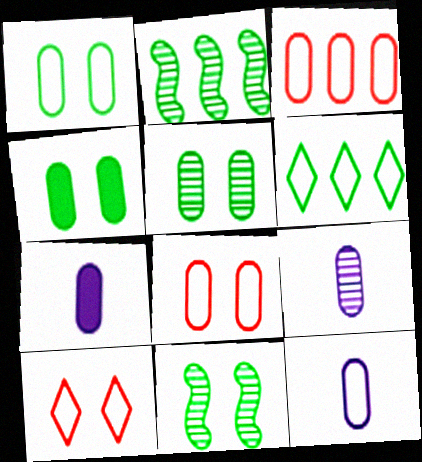[[1, 3, 12], 
[1, 4, 5], 
[2, 7, 10], 
[3, 4, 9], 
[3, 5, 7], 
[7, 9, 12]]